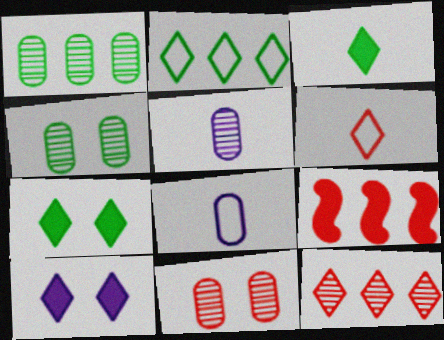[[1, 5, 11], 
[6, 9, 11]]